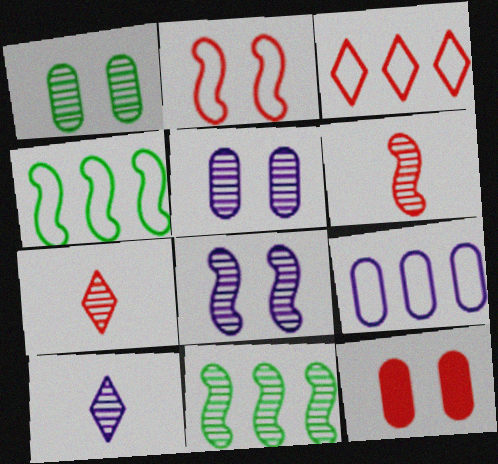[[3, 4, 9], 
[3, 6, 12], 
[4, 10, 12], 
[5, 7, 11], 
[6, 8, 11]]